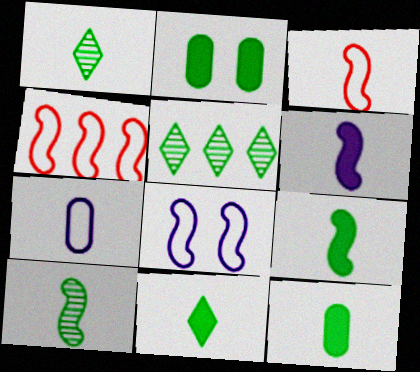[[3, 6, 10], 
[9, 11, 12]]